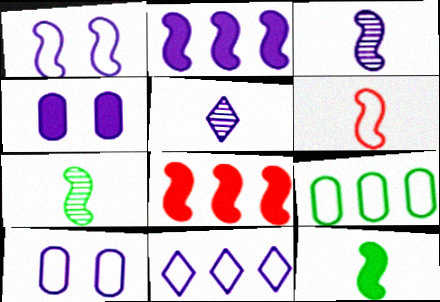[[1, 2, 3], 
[1, 7, 8], 
[2, 5, 10], 
[3, 4, 11], 
[3, 6, 12]]